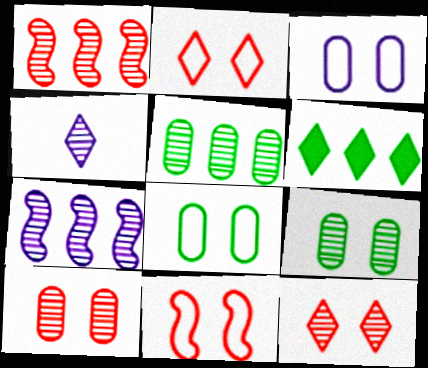[[1, 4, 9], 
[2, 4, 6]]